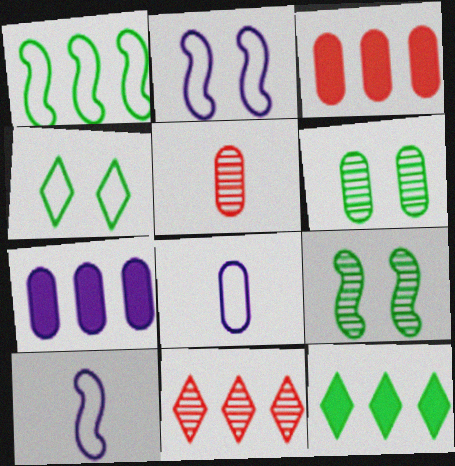[[1, 7, 11], 
[2, 5, 12], 
[3, 6, 8]]